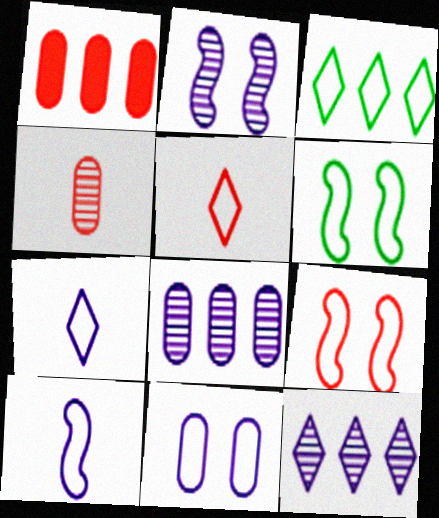[]